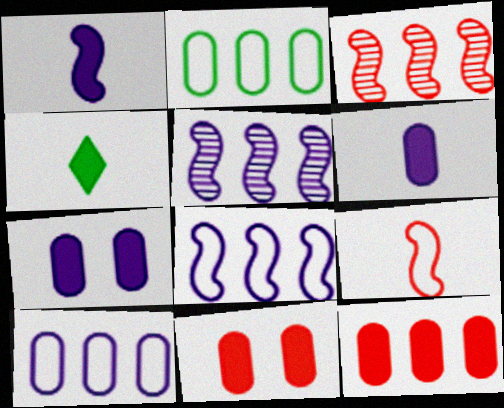[]